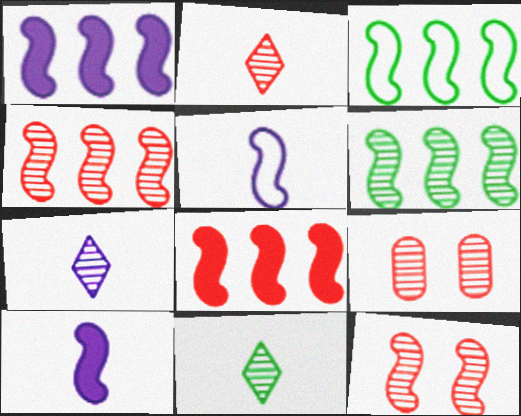[[1, 3, 4], 
[2, 4, 9], 
[2, 7, 11], 
[3, 10, 12], 
[6, 7, 9]]